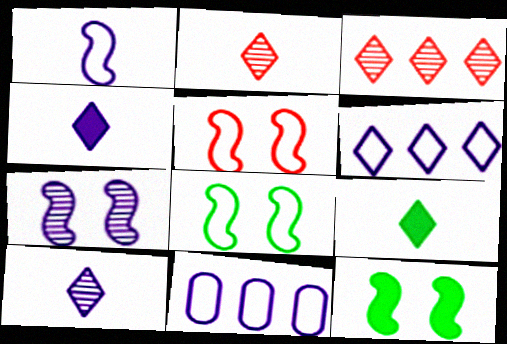[[2, 11, 12], 
[4, 7, 11], 
[5, 7, 12]]